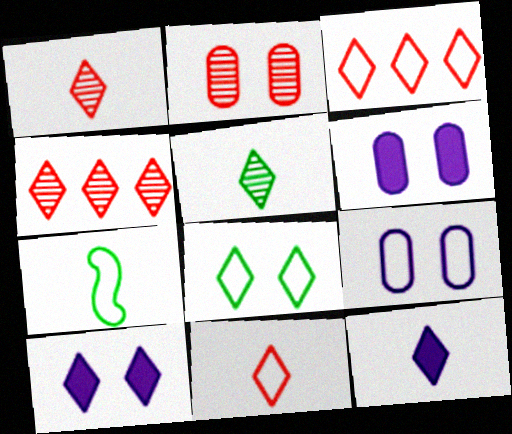[[3, 5, 10], 
[3, 7, 9], 
[4, 6, 7], 
[4, 8, 12], 
[5, 11, 12]]